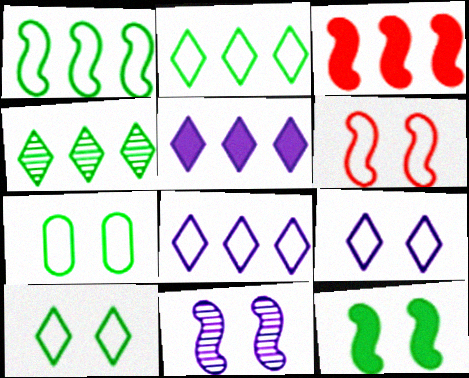[[6, 7, 9], 
[6, 11, 12]]